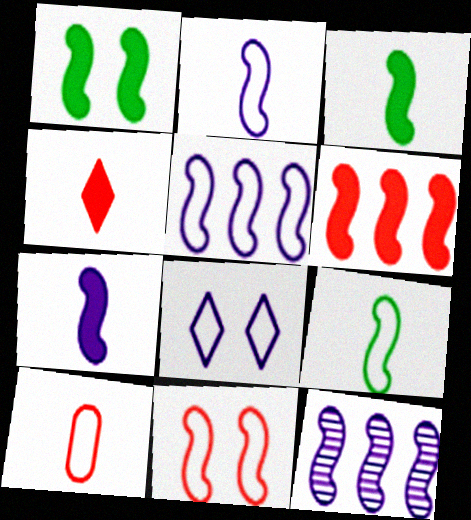[[1, 6, 7], 
[3, 11, 12], 
[5, 9, 11]]